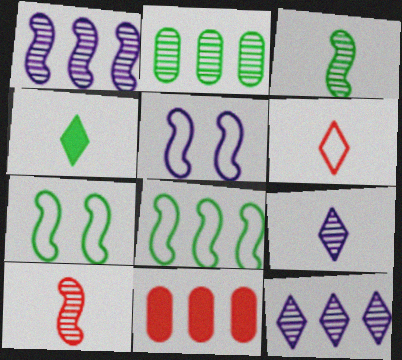[[2, 4, 7], 
[4, 6, 9], 
[7, 9, 11], 
[8, 11, 12]]